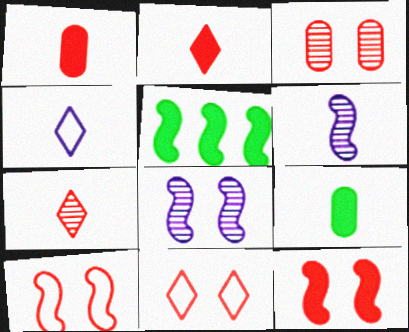[[3, 4, 5], 
[3, 11, 12], 
[5, 6, 10]]